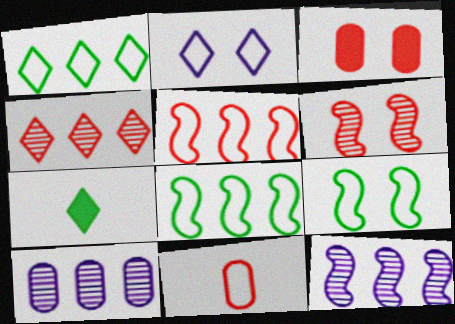[[2, 4, 7], 
[2, 8, 11]]